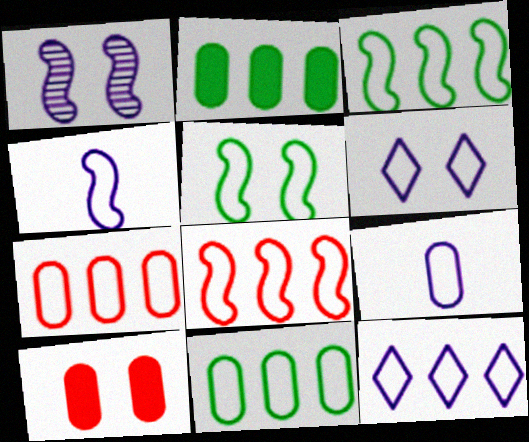[[3, 7, 12], 
[4, 5, 8], 
[8, 11, 12]]